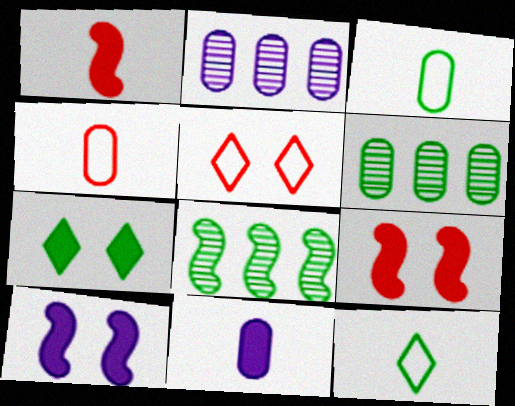[[2, 9, 12], 
[3, 7, 8], 
[5, 8, 11]]